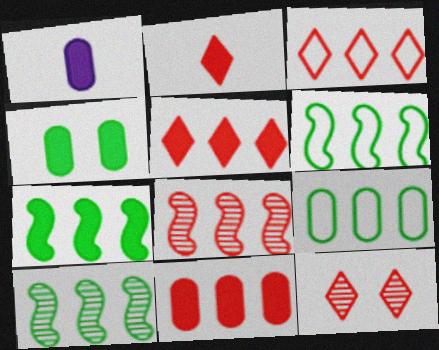[[1, 4, 11], 
[1, 6, 12], 
[2, 3, 12], 
[3, 8, 11], 
[6, 7, 10]]